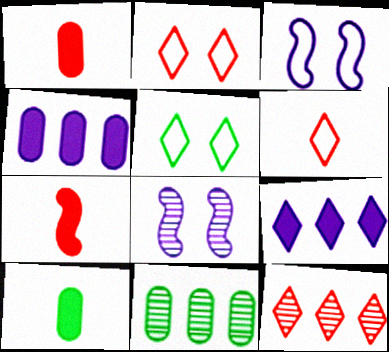[[3, 10, 12]]